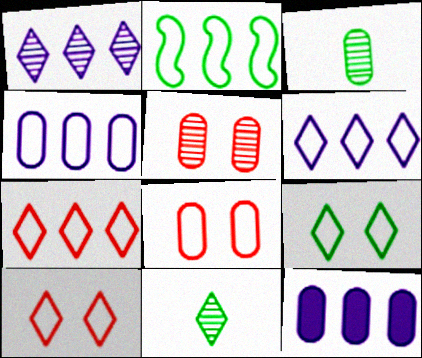[[2, 4, 7], 
[3, 8, 12]]